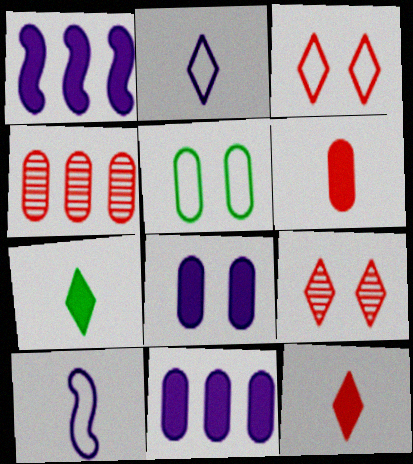[]